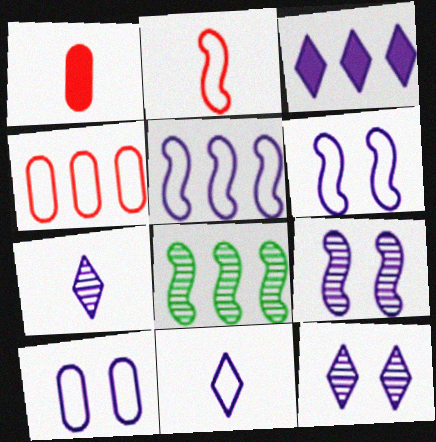[[3, 4, 8], 
[3, 11, 12], 
[5, 10, 11]]